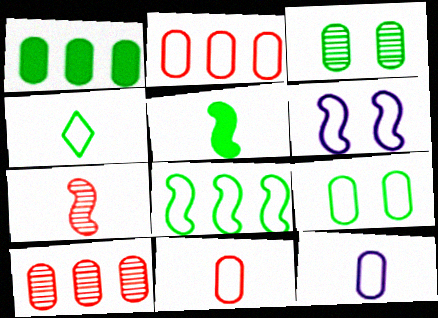[[2, 4, 6], 
[2, 9, 12], 
[4, 8, 9]]